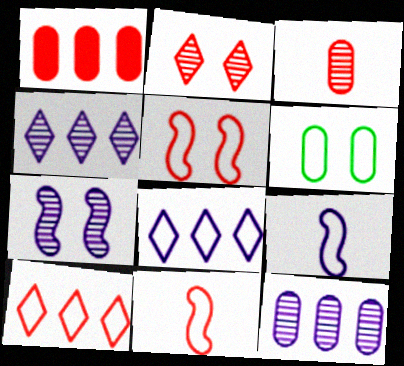[[1, 2, 11], 
[6, 8, 11], 
[6, 9, 10]]